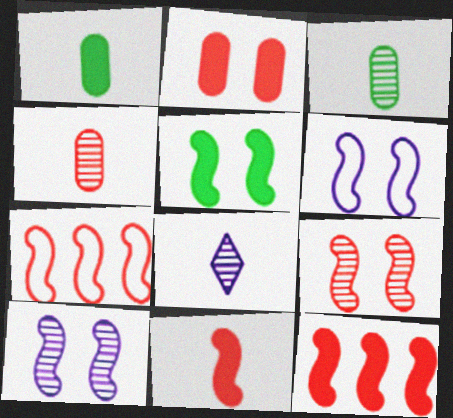[[5, 6, 9], 
[7, 9, 11]]